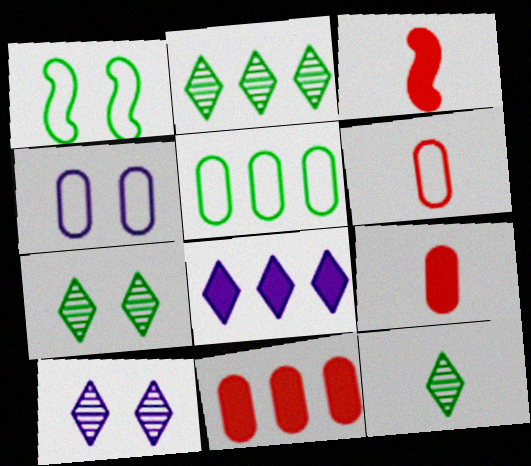[[2, 3, 4], 
[2, 7, 12], 
[3, 5, 10], 
[4, 5, 6]]